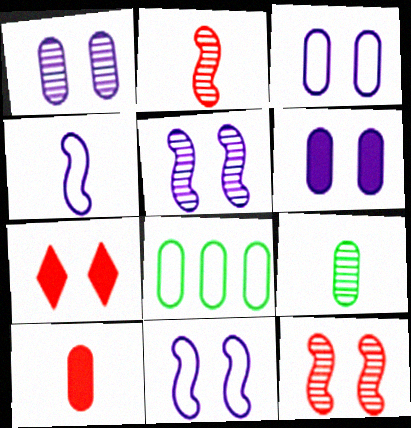[[1, 3, 6], 
[1, 8, 10]]